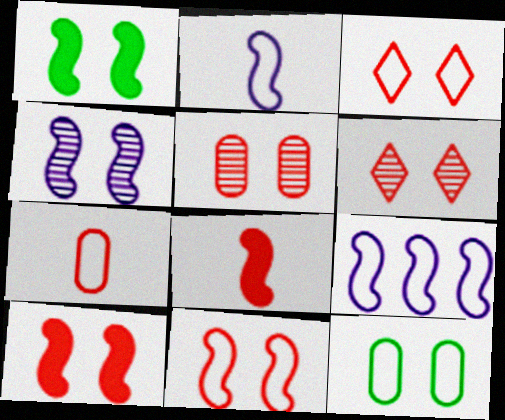[[1, 4, 11], 
[3, 5, 10]]